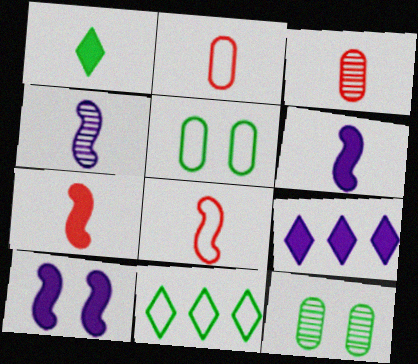[[1, 2, 4], 
[3, 10, 11], 
[8, 9, 12]]